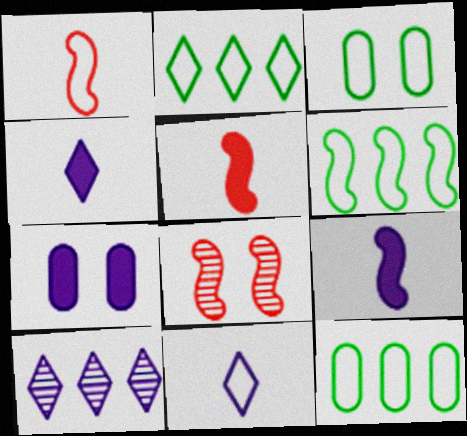[[2, 6, 12], 
[3, 5, 10], 
[4, 8, 12], 
[6, 8, 9]]